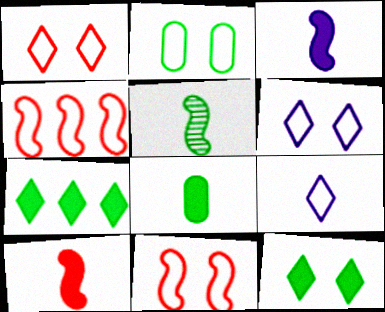[[2, 4, 9], 
[2, 5, 7], 
[2, 6, 11]]